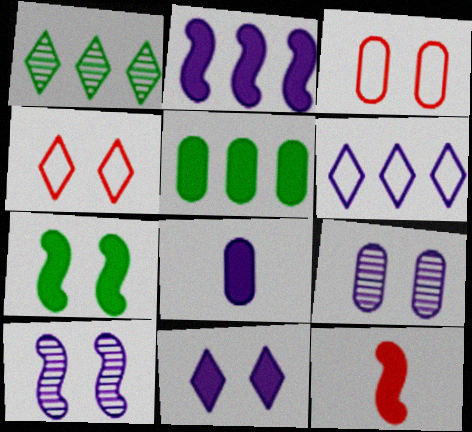[[2, 7, 12], 
[2, 8, 11], 
[4, 7, 9], 
[5, 11, 12], 
[6, 8, 10]]